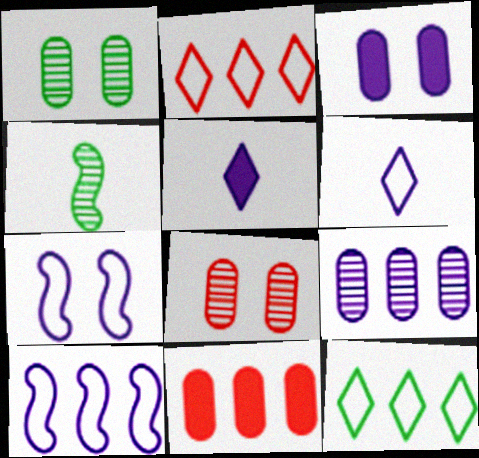[[2, 3, 4], 
[5, 7, 9]]